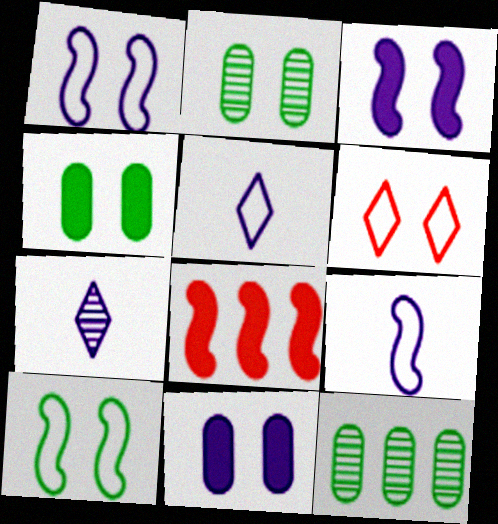[[2, 3, 6], 
[2, 5, 8]]